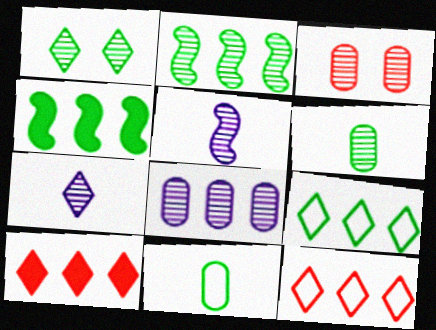[[1, 2, 6], 
[1, 4, 11], 
[2, 3, 7], 
[3, 6, 8], 
[4, 8, 12]]